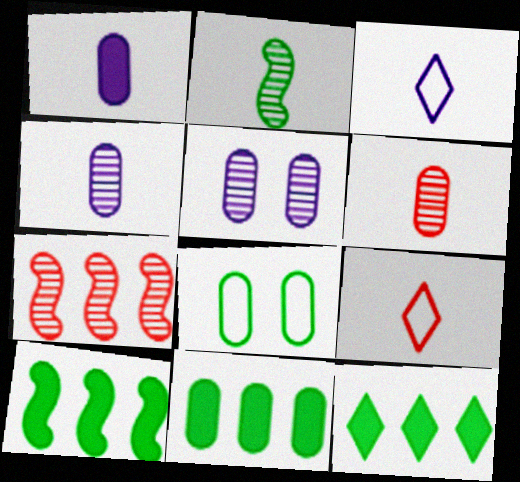[[1, 2, 9], 
[2, 8, 12], 
[5, 9, 10], 
[10, 11, 12]]